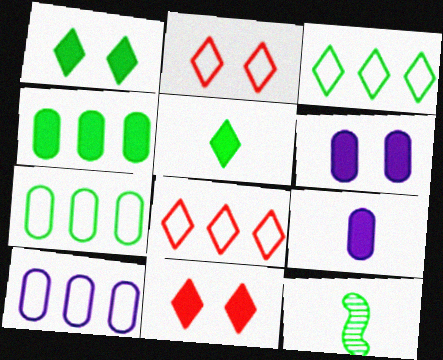[[1, 7, 12], 
[6, 8, 12], 
[10, 11, 12]]